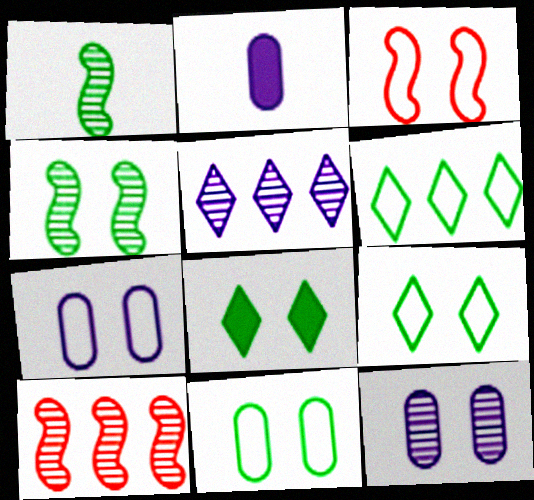[[2, 9, 10], 
[3, 7, 9], 
[3, 8, 12], 
[4, 8, 11]]